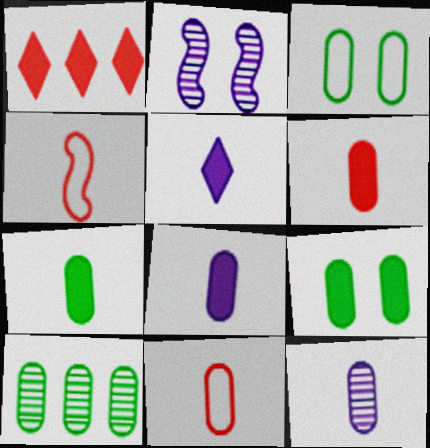[[3, 7, 10], 
[6, 7, 8], 
[7, 11, 12]]